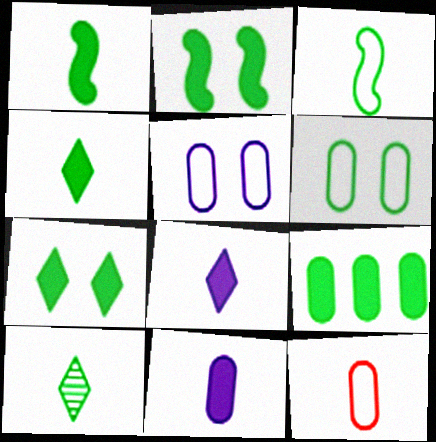[[1, 7, 9], 
[2, 4, 9]]